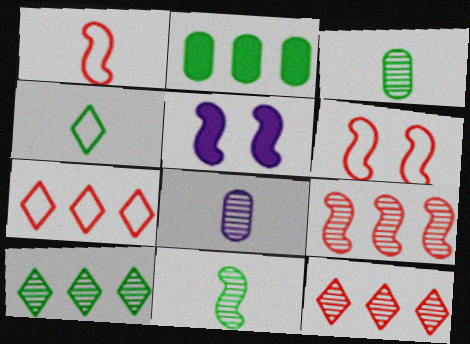[[3, 5, 7]]